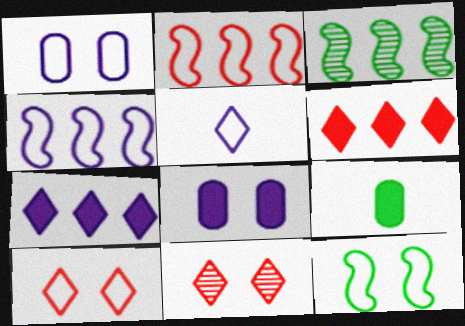[[1, 4, 5], 
[1, 10, 12], 
[4, 9, 11], 
[8, 11, 12]]